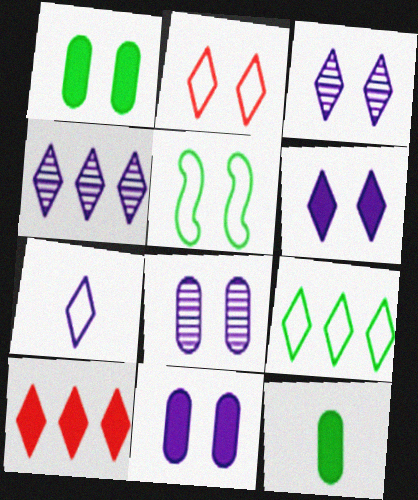[[2, 7, 9], 
[4, 6, 7], 
[4, 9, 10]]